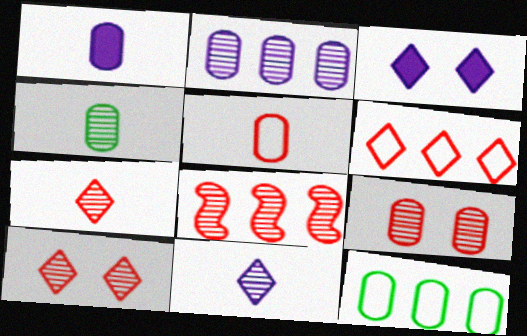[[1, 4, 5], 
[1, 9, 12], 
[2, 4, 9], 
[7, 8, 9]]